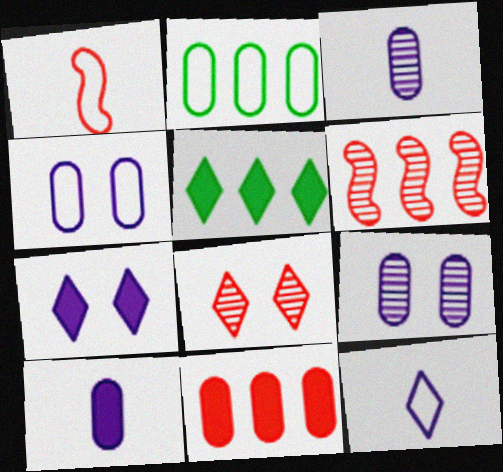[[1, 5, 9], 
[1, 8, 11], 
[5, 8, 12]]